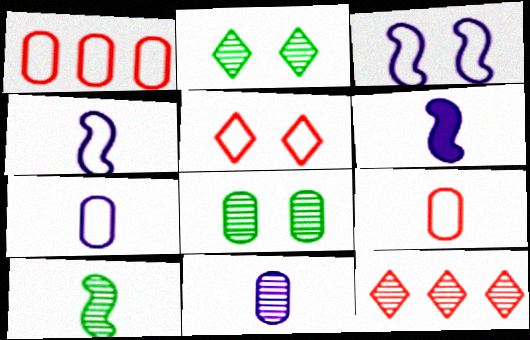[[1, 2, 6]]